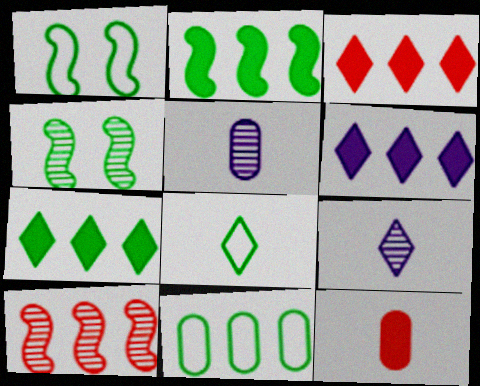[[1, 3, 5], 
[1, 8, 11], 
[3, 6, 7], 
[6, 10, 11]]